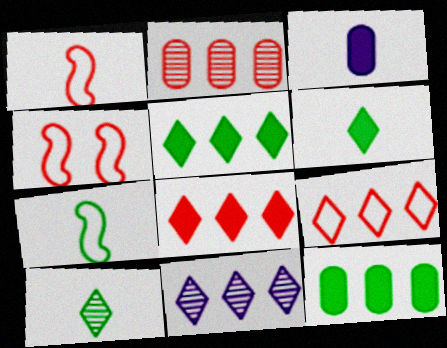[[1, 3, 10], 
[5, 9, 11]]